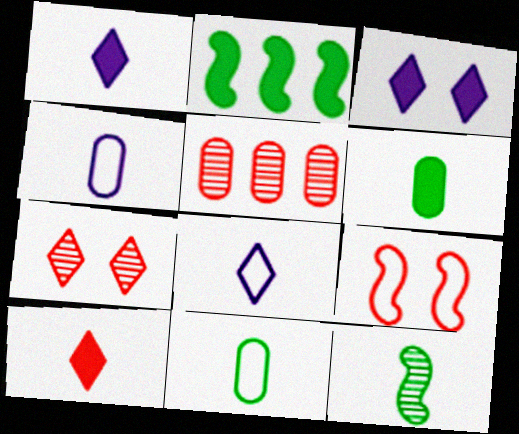[[2, 4, 7], 
[4, 10, 12], 
[5, 9, 10]]